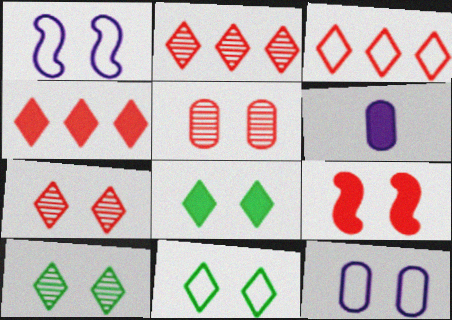[[1, 5, 8], 
[2, 3, 4], 
[8, 10, 11], 
[9, 10, 12]]